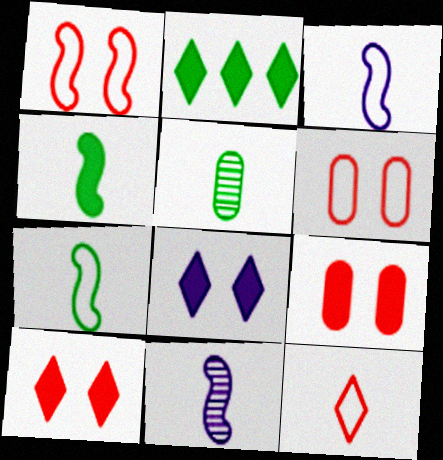[[2, 6, 11]]